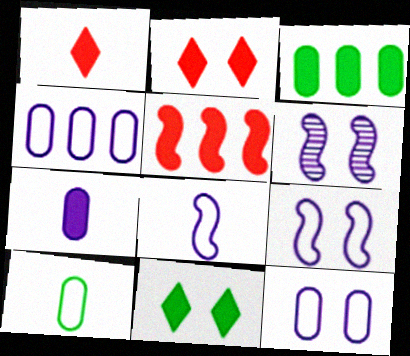[[5, 7, 11]]